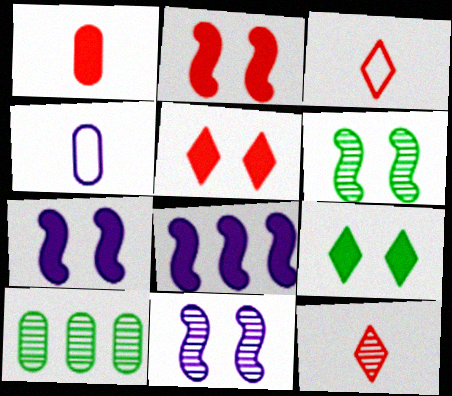[[1, 8, 9], 
[3, 7, 10], 
[10, 11, 12]]